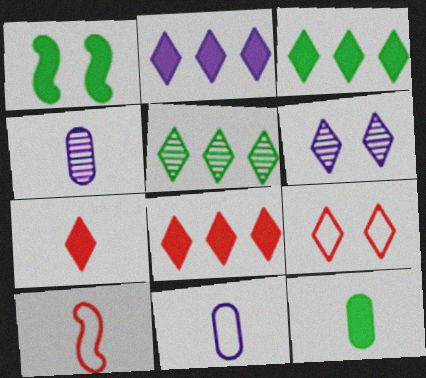[[1, 3, 12], 
[2, 3, 8]]